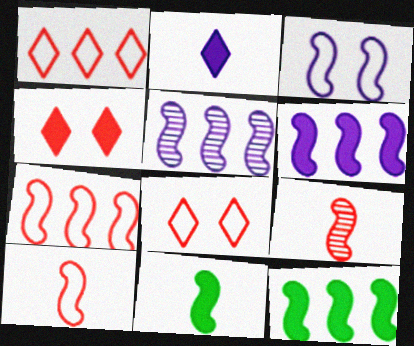[[3, 9, 12], 
[5, 7, 12]]